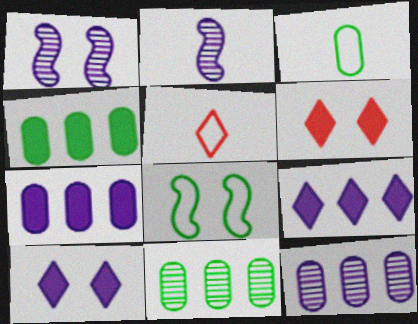[[1, 4, 5]]